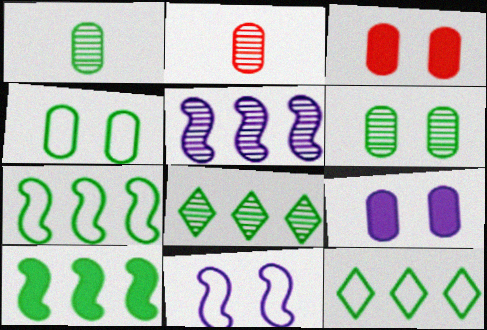[]